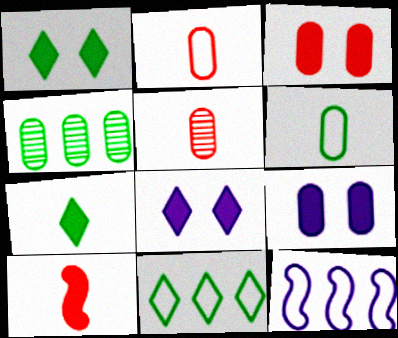[[1, 5, 12], 
[2, 4, 9]]